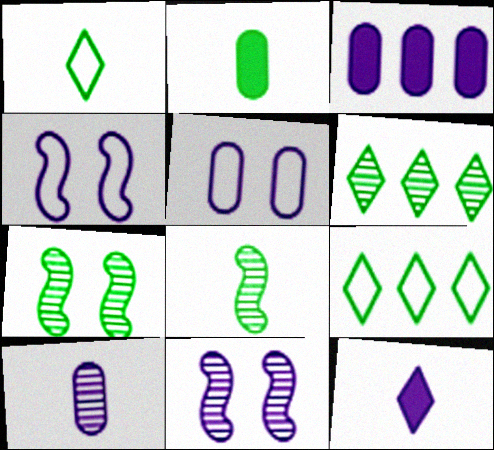[[1, 2, 8], 
[2, 7, 9], 
[3, 5, 10]]